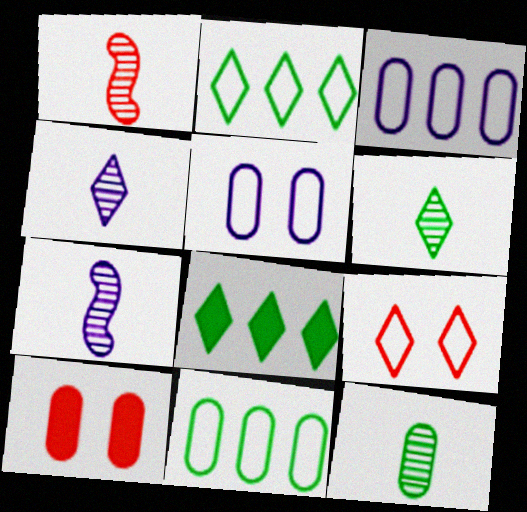[[1, 4, 12], 
[1, 5, 8], 
[2, 7, 10], 
[3, 10, 12], 
[4, 8, 9]]